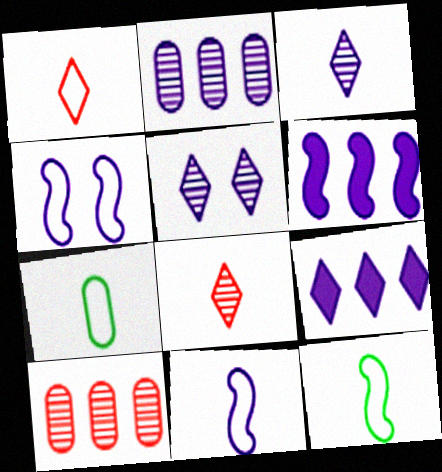[[1, 7, 11]]